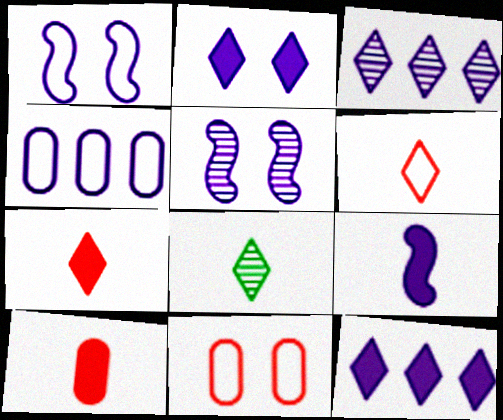[]